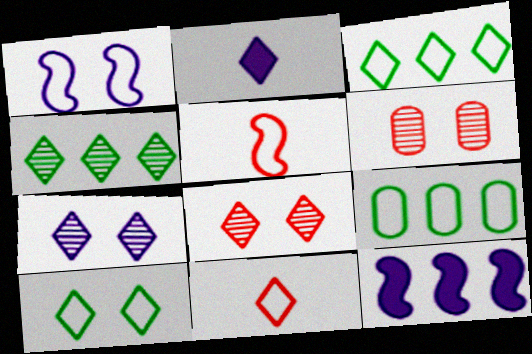[[1, 9, 11], 
[2, 3, 8]]